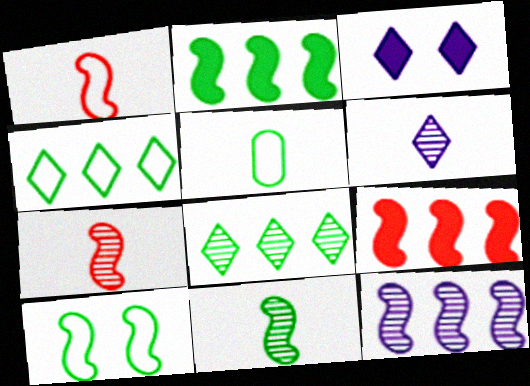[[2, 10, 11], 
[4, 5, 10]]